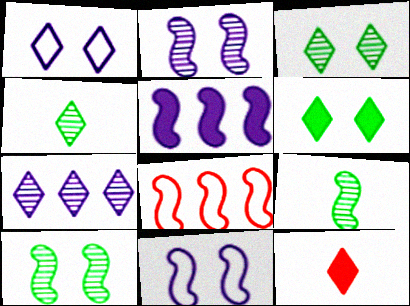[]